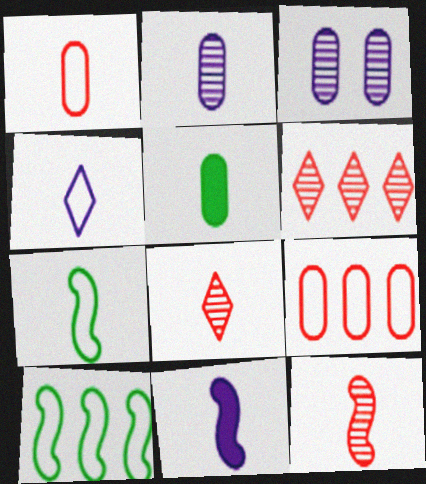[[1, 2, 5], 
[1, 4, 7], 
[2, 4, 11], 
[3, 5, 9], 
[4, 5, 12], 
[7, 11, 12]]